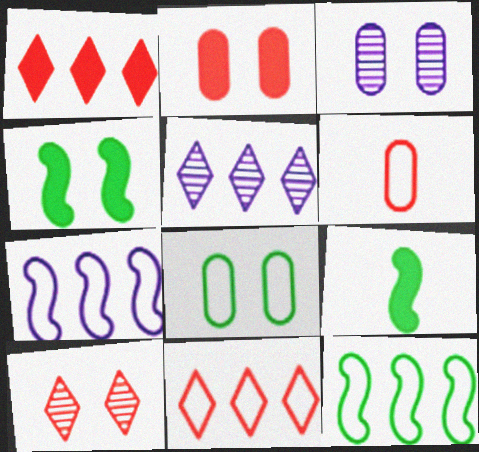[[2, 3, 8], 
[3, 9, 11], 
[4, 5, 6]]